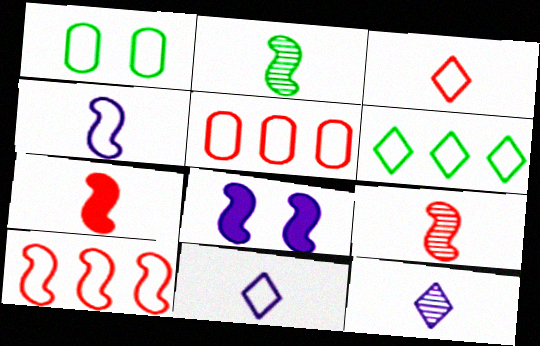[[1, 10, 11], 
[2, 4, 7], 
[2, 8, 10]]